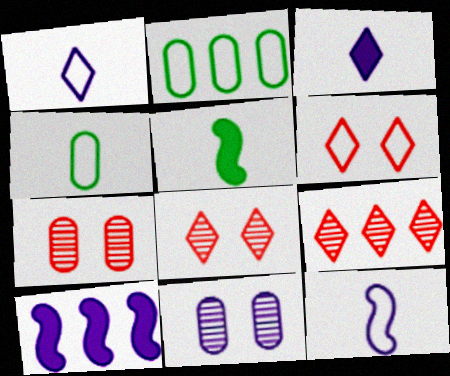[[1, 10, 11], 
[2, 6, 12], 
[2, 9, 10], 
[4, 8, 10]]